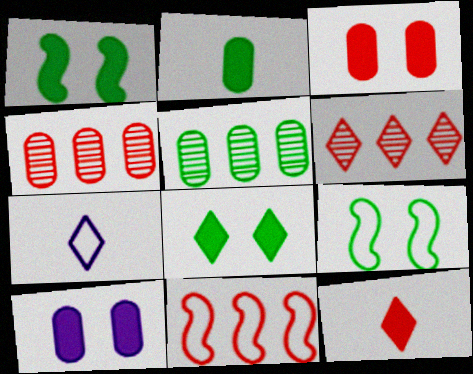[[1, 4, 7], 
[6, 7, 8]]